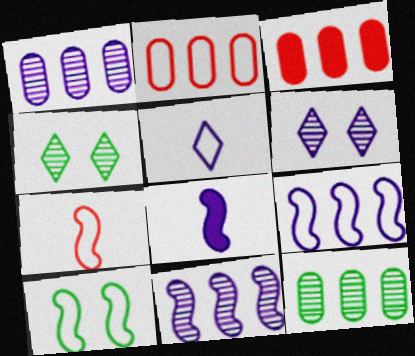[[2, 4, 8], 
[2, 5, 10], 
[7, 9, 10]]